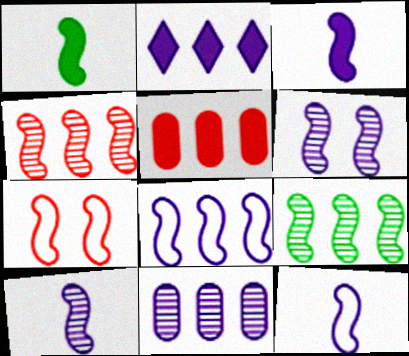[[2, 8, 11], 
[3, 6, 8], 
[3, 7, 9], 
[3, 10, 12]]